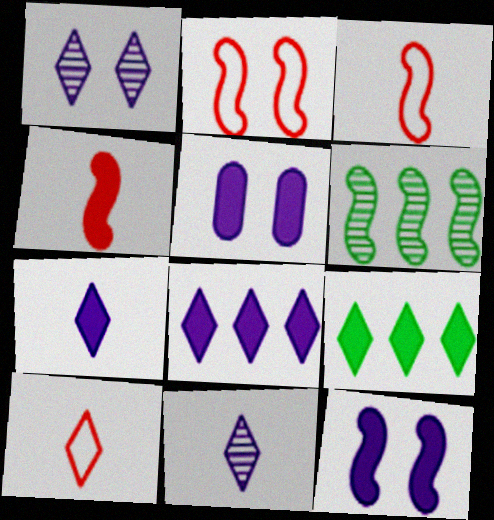[[1, 9, 10], 
[3, 6, 12], 
[4, 5, 9], 
[5, 6, 10]]